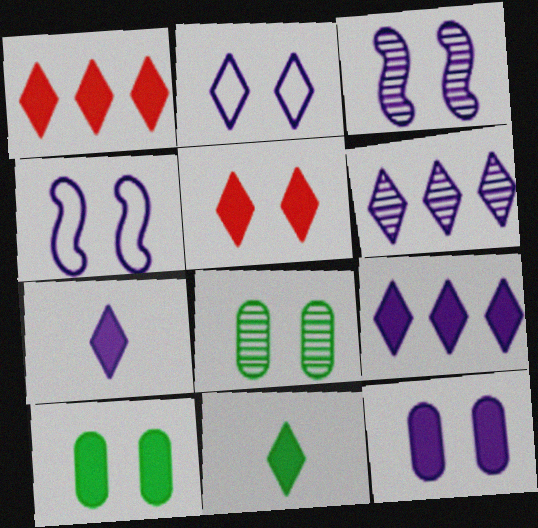[[2, 3, 12], 
[2, 6, 7], 
[4, 5, 8], 
[5, 9, 11]]